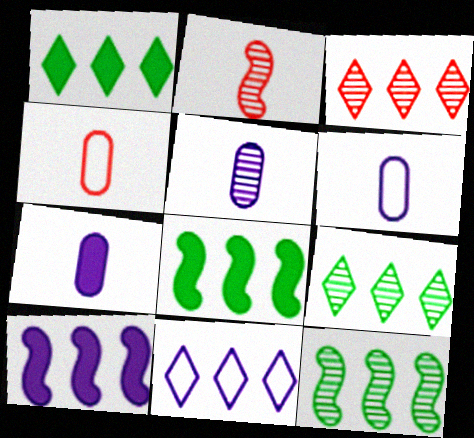[[1, 3, 11], 
[5, 6, 7]]